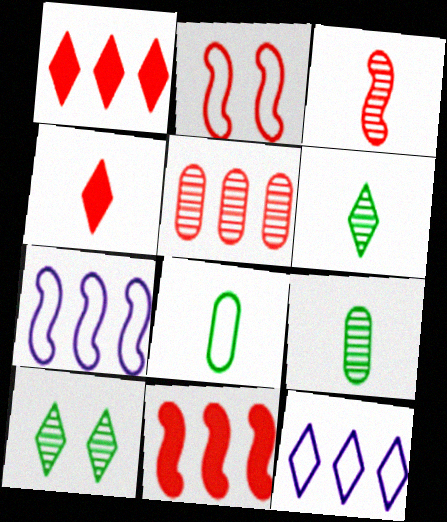[[2, 3, 11], 
[2, 4, 5], 
[2, 8, 12], 
[4, 10, 12]]